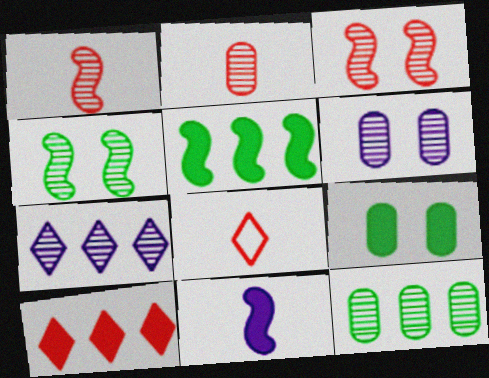[[2, 4, 7], 
[2, 6, 12], 
[5, 6, 8], 
[9, 10, 11]]